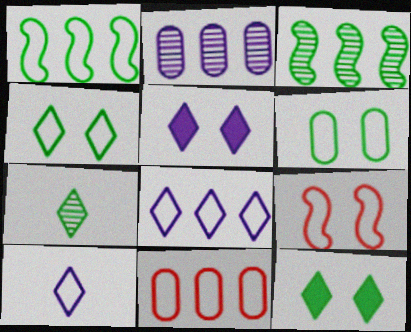[[1, 8, 11]]